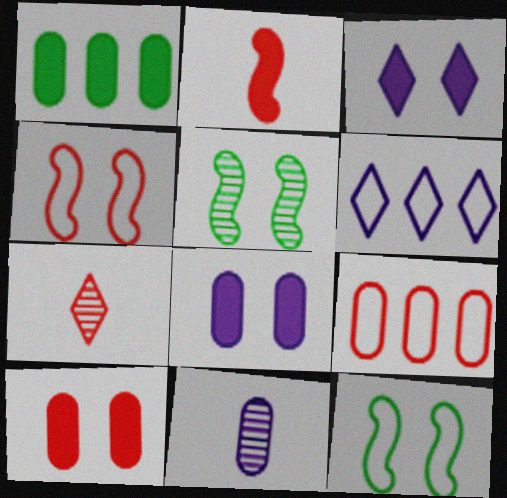[[1, 2, 3]]